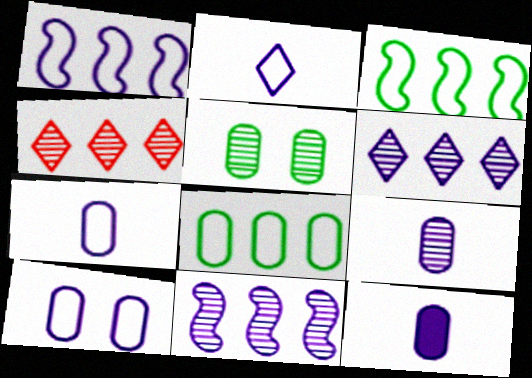[[1, 2, 10], 
[7, 9, 12]]